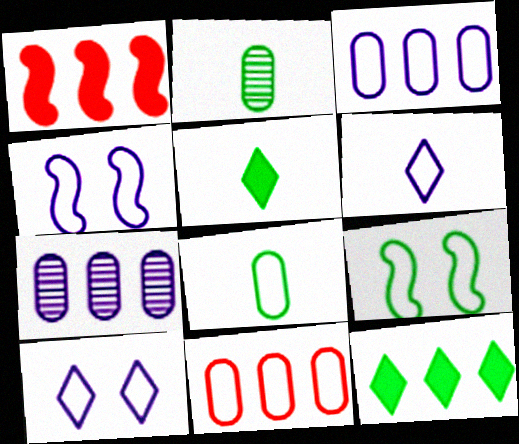[[1, 2, 10], 
[2, 9, 12], 
[3, 4, 6], 
[6, 9, 11]]